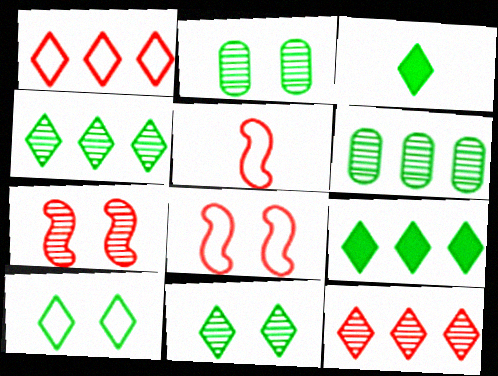[[3, 4, 10]]